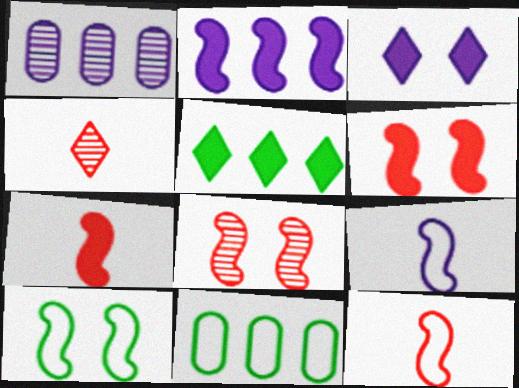[[1, 3, 9]]